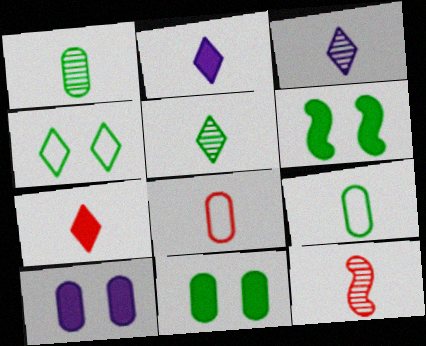[[1, 3, 12], 
[2, 9, 12], 
[7, 8, 12]]